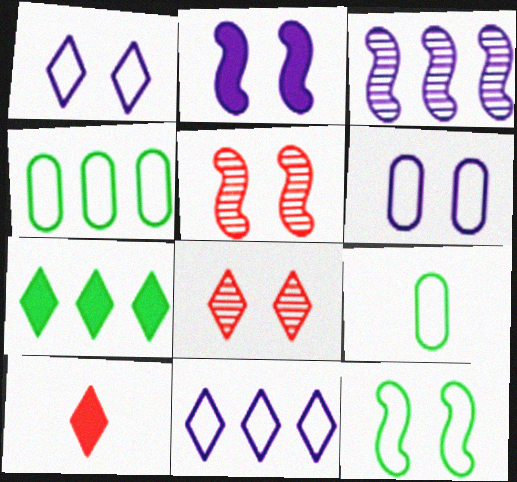[[2, 5, 12]]